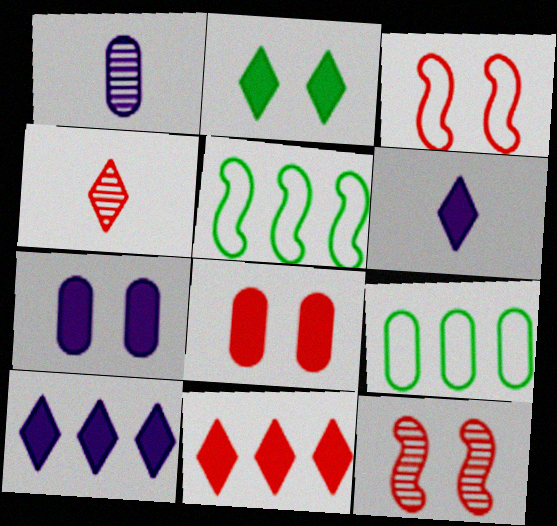[[1, 8, 9], 
[2, 6, 11], 
[4, 5, 7], 
[6, 9, 12]]